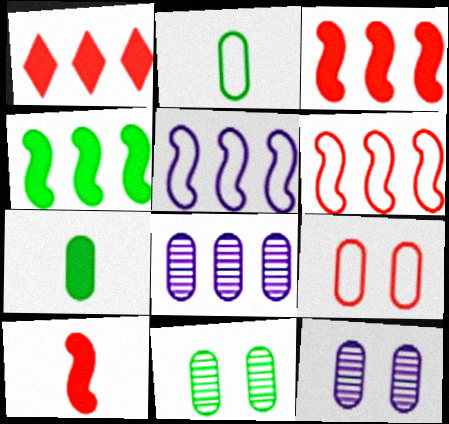[[7, 8, 9]]